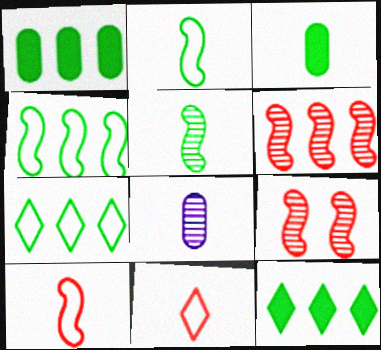[]